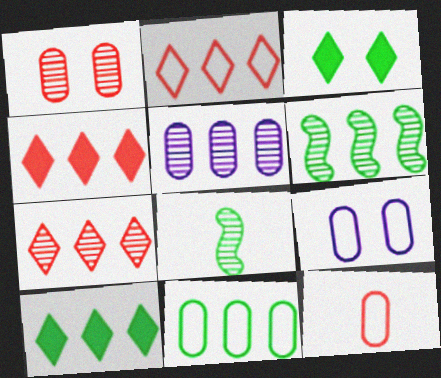[[2, 4, 7], 
[3, 8, 11], 
[4, 8, 9], 
[5, 6, 7], 
[6, 10, 11], 
[9, 11, 12]]